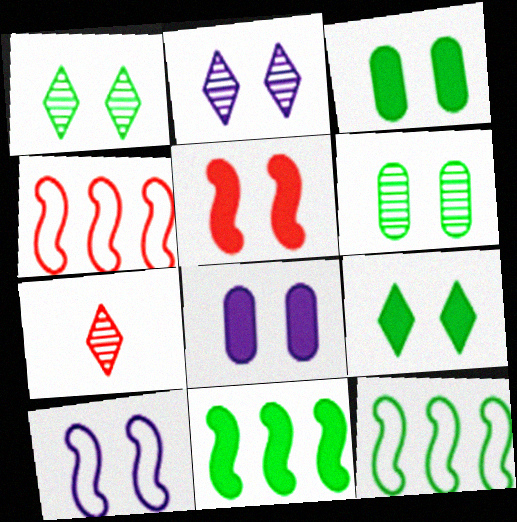[[2, 8, 10], 
[5, 8, 9], 
[7, 8, 12]]